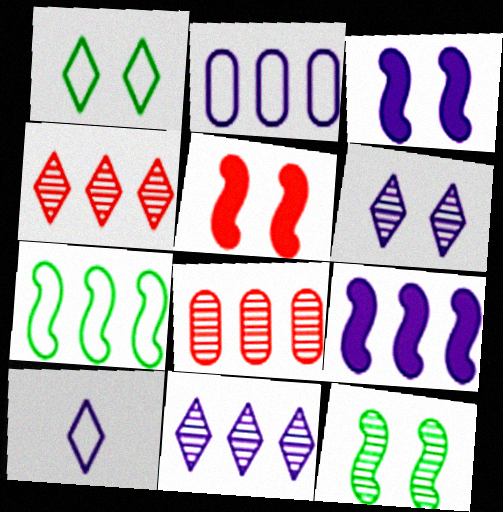[[2, 9, 11]]